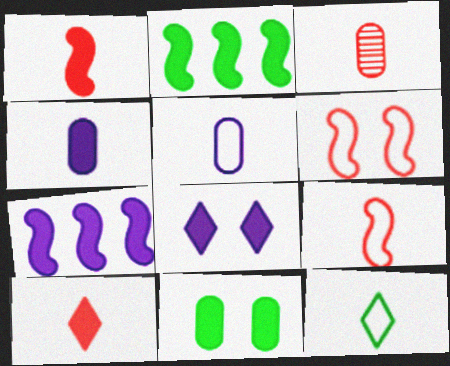[[3, 9, 10], 
[4, 7, 8], 
[5, 9, 12], 
[7, 10, 11]]